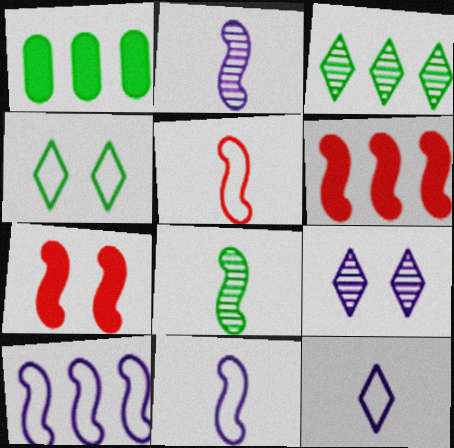[[1, 4, 8], 
[1, 5, 9], 
[7, 8, 10]]